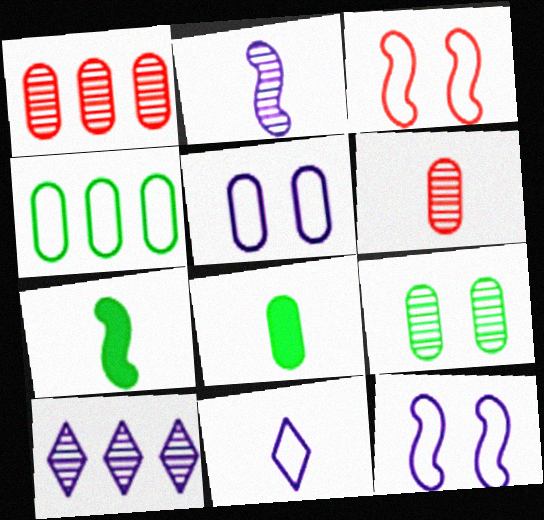[[1, 5, 8], 
[3, 4, 11], 
[3, 8, 10], 
[4, 8, 9], 
[6, 7, 11]]